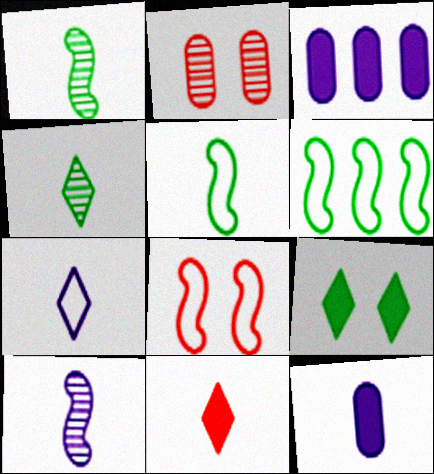[[3, 4, 8], 
[4, 7, 11], 
[7, 10, 12]]